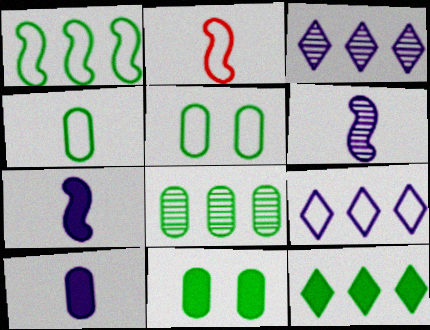[[1, 8, 12], 
[2, 3, 11], 
[2, 5, 9], 
[4, 8, 11]]